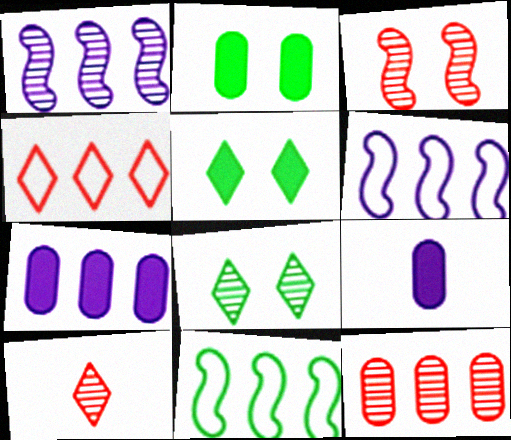[[2, 6, 10], 
[3, 10, 12]]